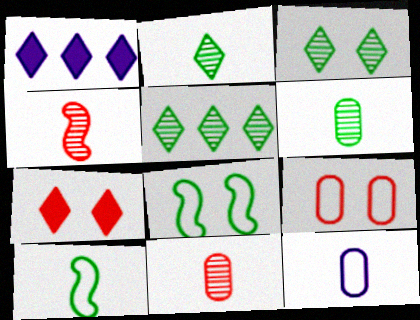[[1, 8, 11], 
[2, 3, 5]]